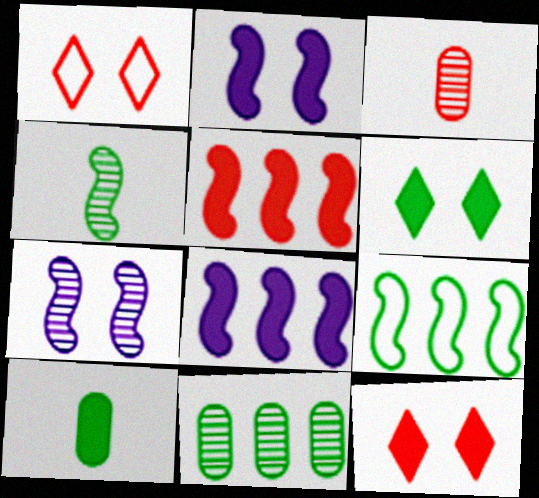[[1, 3, 5], 
[8, 10, 12]]